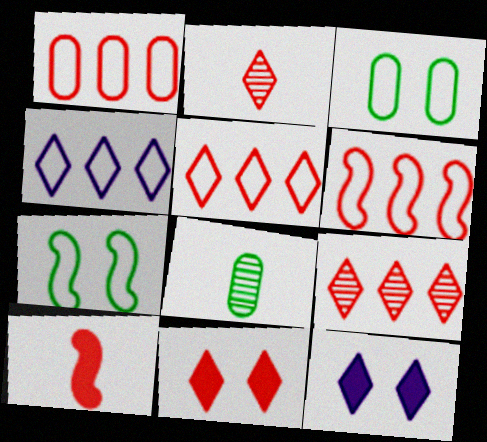[[1, 5, 6], 
[2, 5, 11], 
[6, 8, 12]]